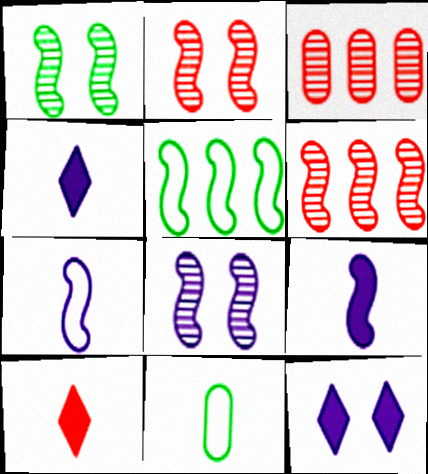[[1, 2, 8], 
[2, 5, 9], 
[6, 11, 12]]